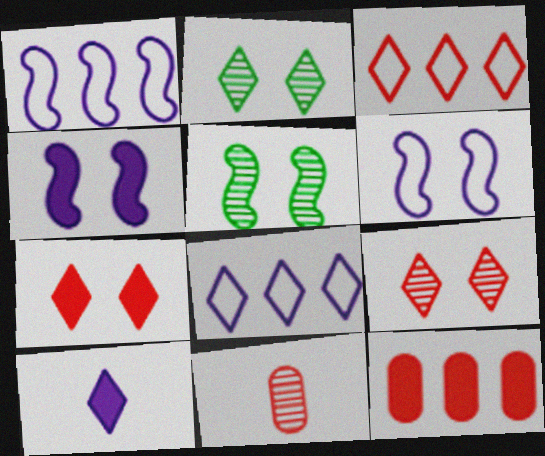[[2, 3, 10]]